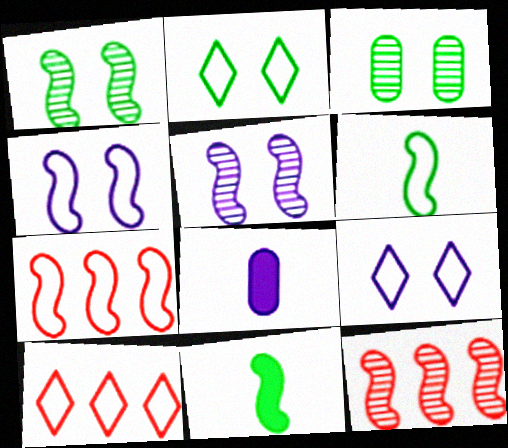[[1, 8, 10], 
[2, 8, 12], 
[4, 6, 7], 
[4, 11, 12], 
[5, 7, 11]]